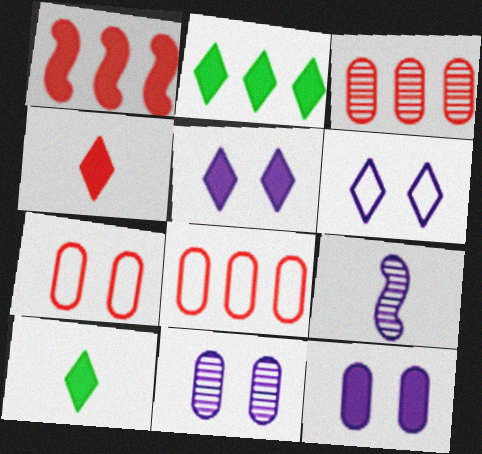[[1, 10, 12], 
[2, 4, 5], 
[2, 7, 9]]